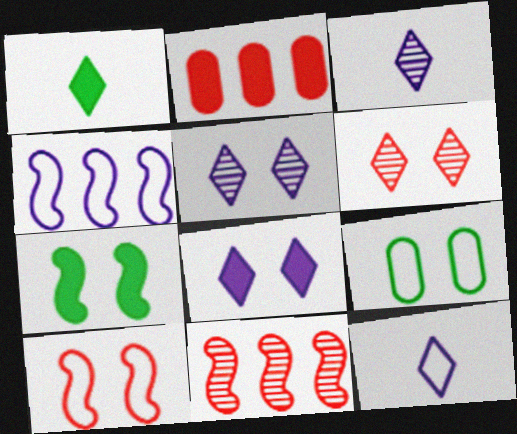[]